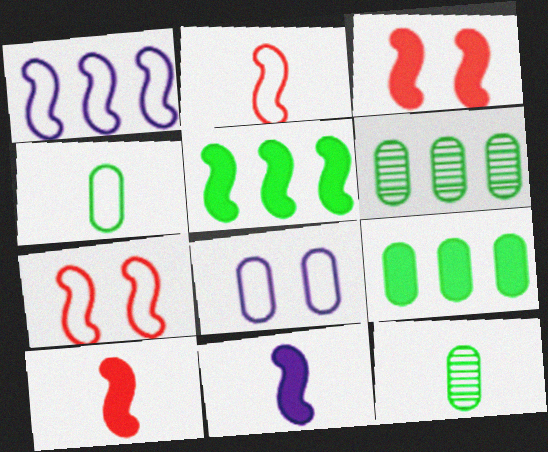[[3, 5, 11]]